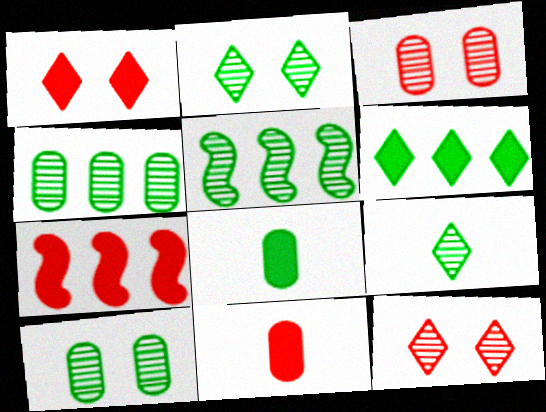[[1, 7, 11], 
[5, 9, 10]]